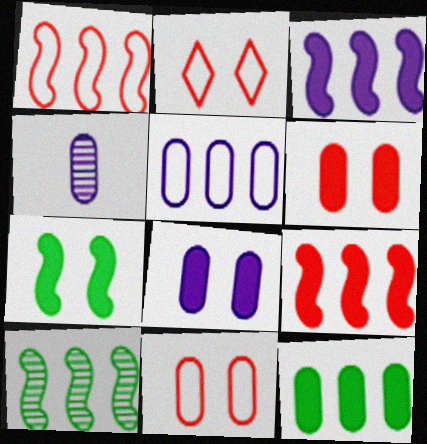[[1, 3, 10], 
[4, 5, 8], 
[4, 11, 12]]